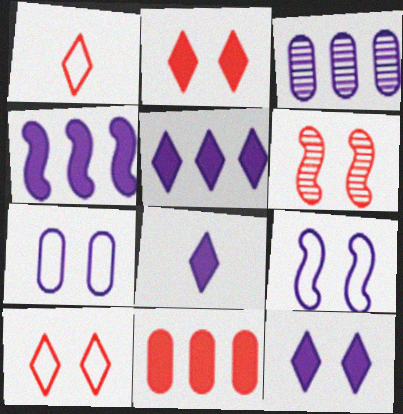[[1, 6, 11], 
[3, 8, 9], 
[5, 8, 12]]